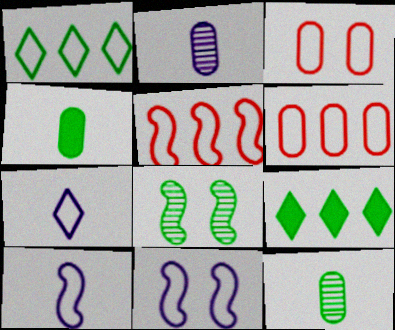[[1, 3, 10], 
[1, 4, 8]]